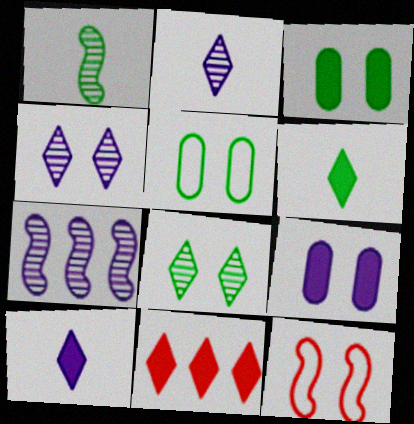[[3, 4, 12], 
[8, 9, 12]]